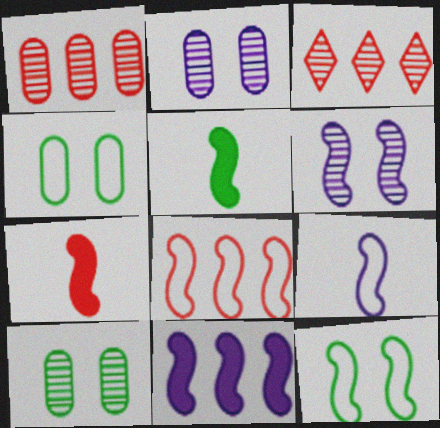[[5, 6, 8], 
[6, 9, 11], 
[8, 9, 12]]